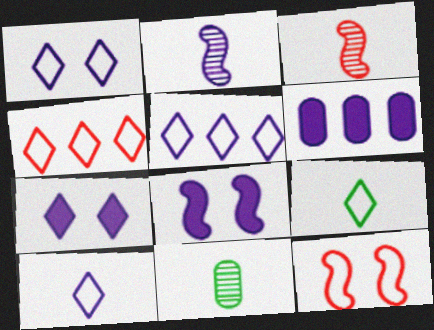[[1, 2, 6], 
[1, 4, 9], 
[1, 5, 10], 
[4, 8, 11]]